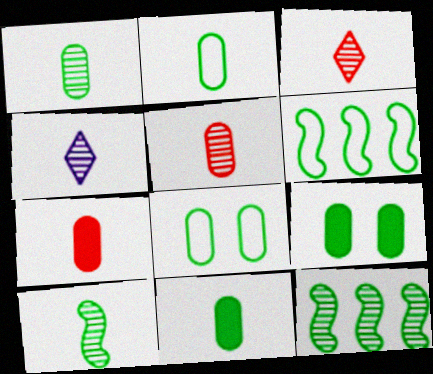[[1, 2, 11], 
[4, 5, 10]]